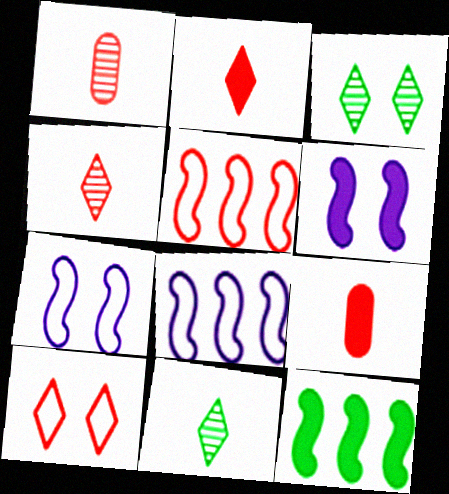[[3, 8, 9]]